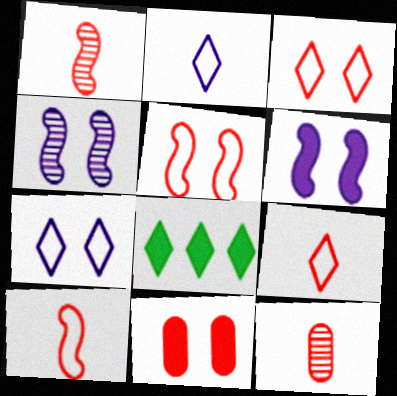[]